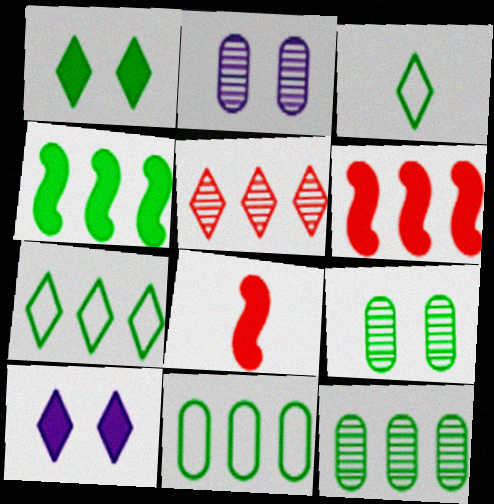[[2, 3, 6], 
[2, 7, 8], 
[3, 4, 9], 
[3, 5, 10], 
[4, 7, 12]]